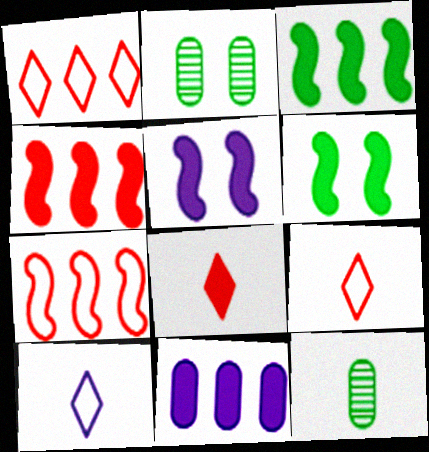[[1, 5, 12], 
[2, 4, 10], 
[6, 8, 11]]